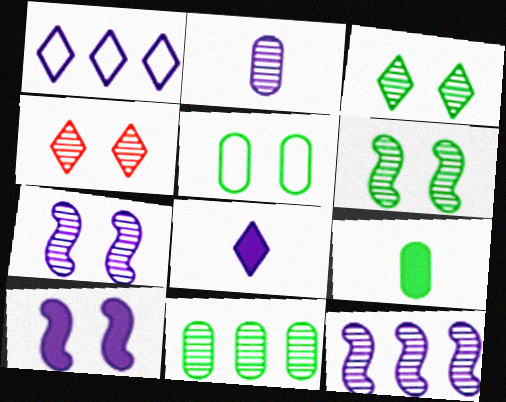[[1, 2, 10], 
[4, 5, 10], 
[5, 9, 11]]